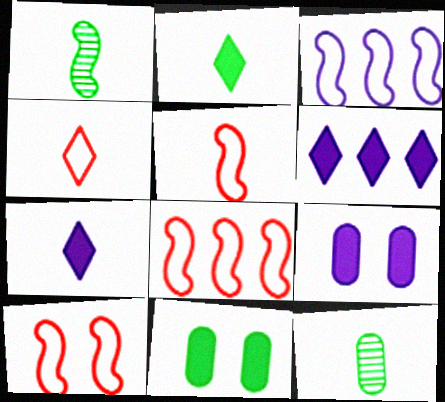[[5, 7, 12], 
[5, 8, 10], 
[6, 10, 12]]